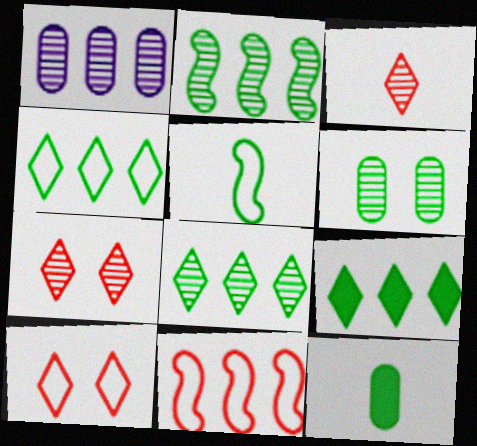[[1, 9, 11], 
[4, 8, 9], 
[5, 6, 9]]